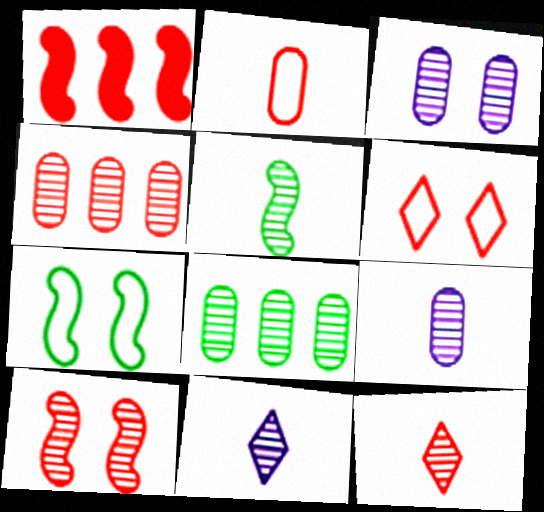[[4, 10, 12], 
[5, 9, 12], 
[8, 10, 11]]